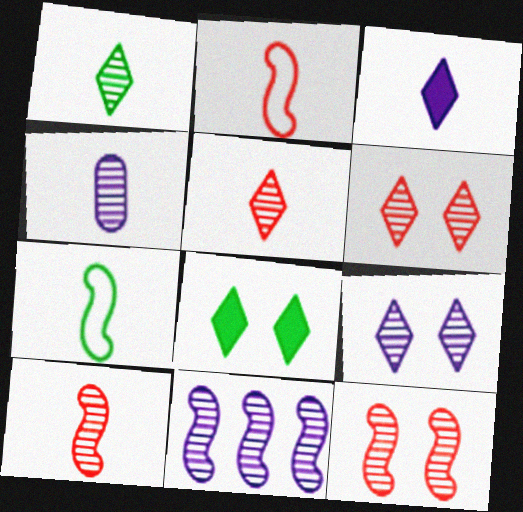[[1, 4, 10], 
[4, 9, 11]]